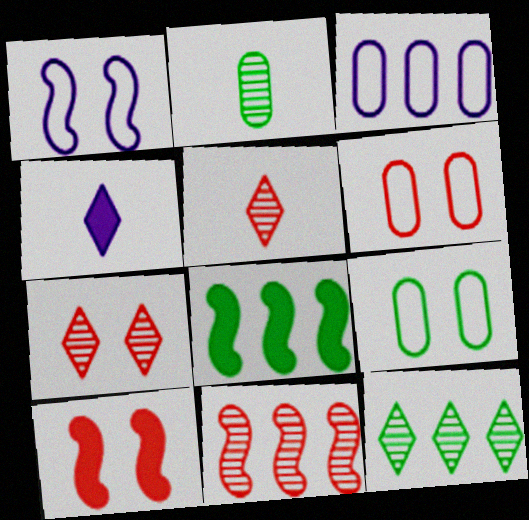[[4, 9, 11], 
[6, 7, 10]]